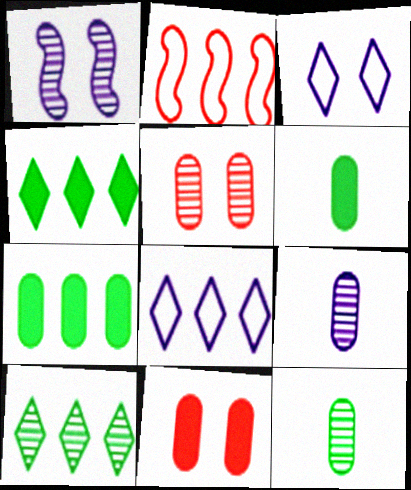[]